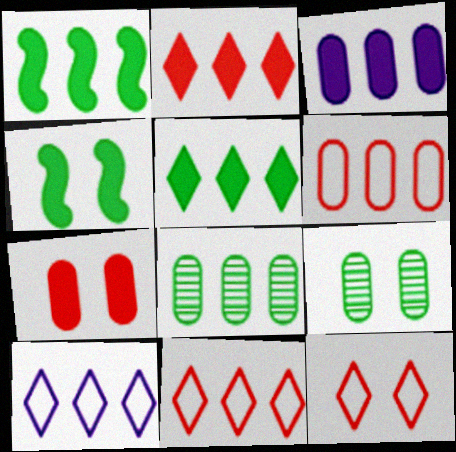[[1, 2, 3], 
[3, 6, 8]]